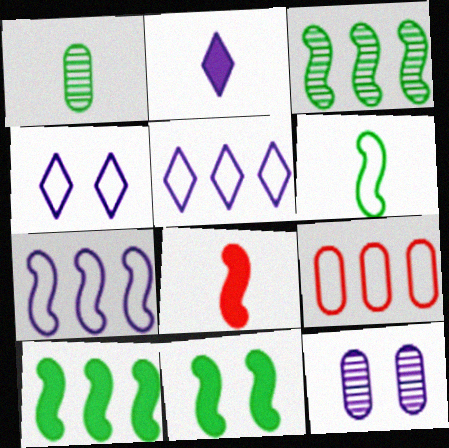[[2, 7, 12], 
[3, 6, 11], 
[4, 6, 9]]